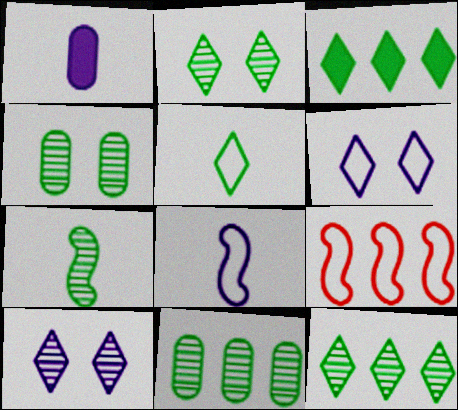[[1, 2, 9], 
[2, 3, 5], 
[2, 7, 11], 
[4, 7, 12]]